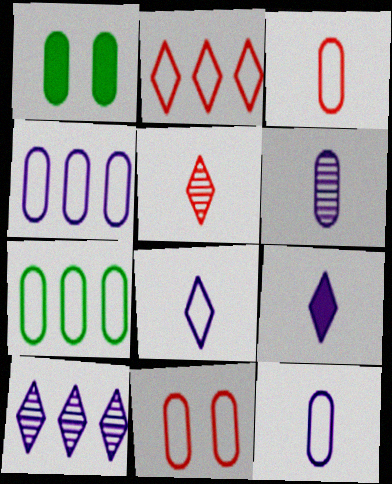[[7, 11, 12]]